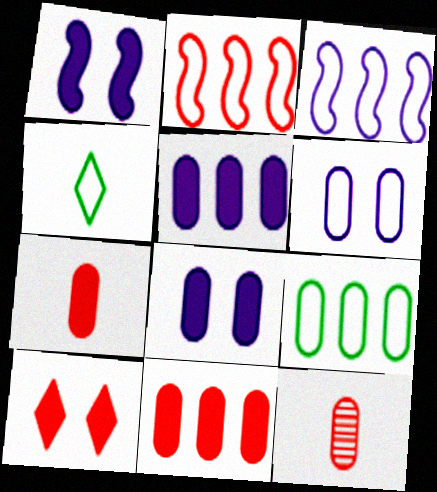[[2, 4, 6], 
[2, 10, 12], 
[8, 9, 12]]